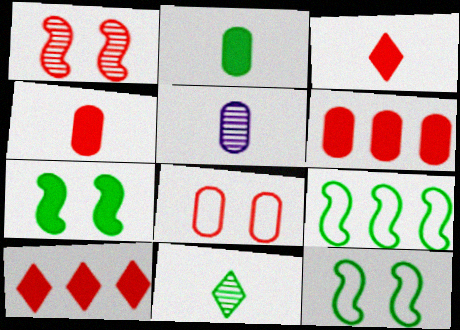[[5, 10, 12]]